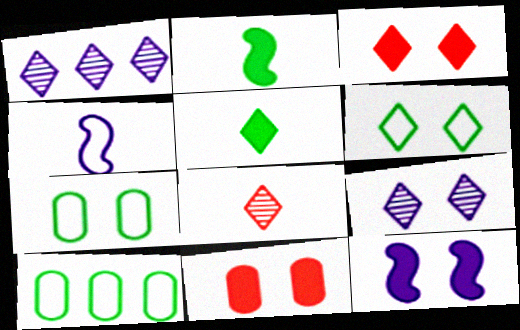[[3, 6, 9], 
[8, 10, 12]]